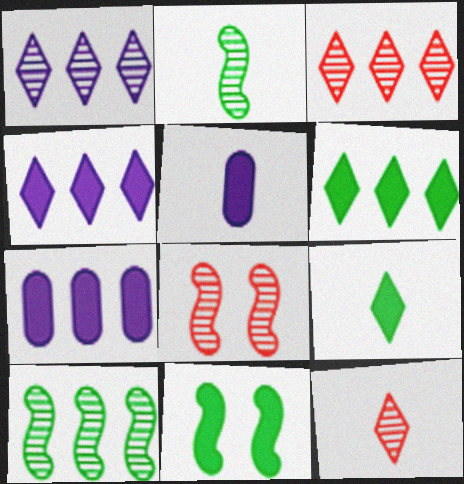[]